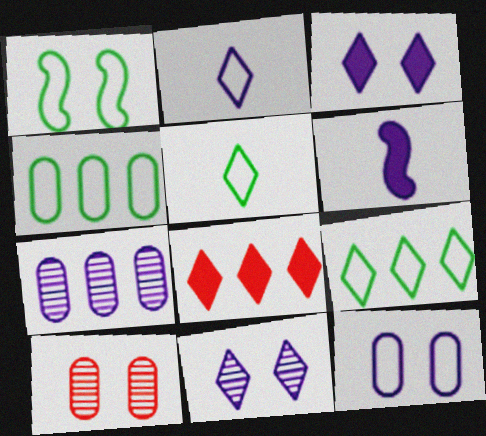[[1, 3, 10], 
[1, 4, 5], 
[5, 8, 11], 
[6, 9, 10]]